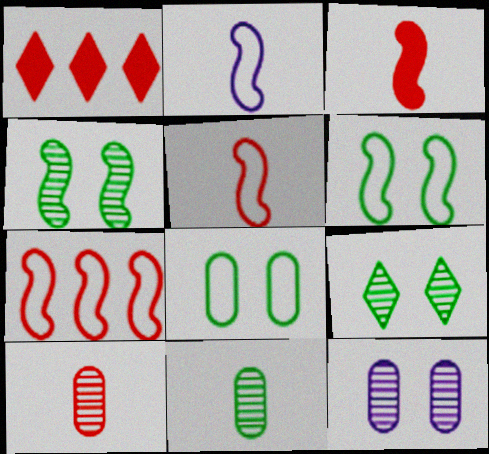[[2, 6, 7]]